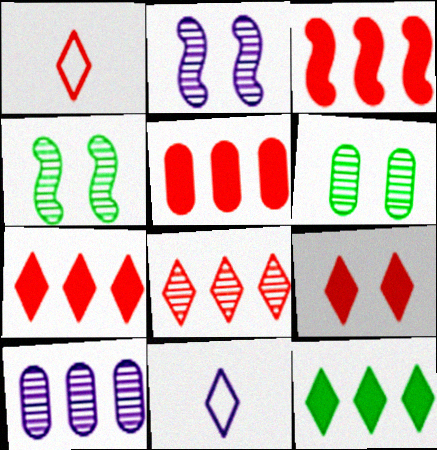[[1, 8, 9], 
[3, 5, 7], 
[3, 6, 11], 
[4, 5, 11]]